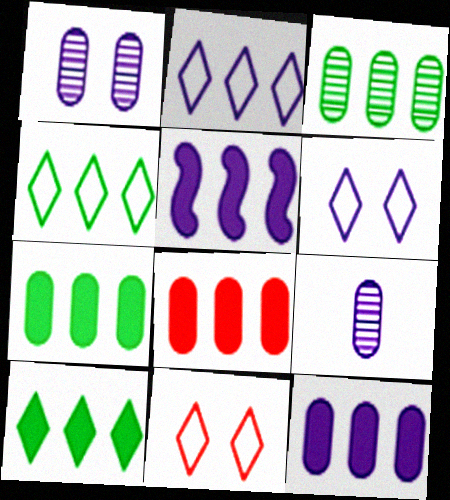[[5, 6, 9], 
[5, 8, 10], 
[7, 8, 12]]